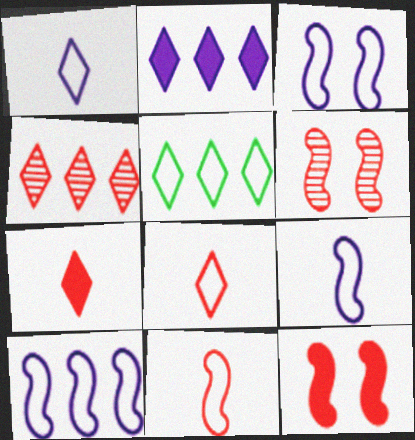[[2, 4, 5], 
[3, 9, 10]]